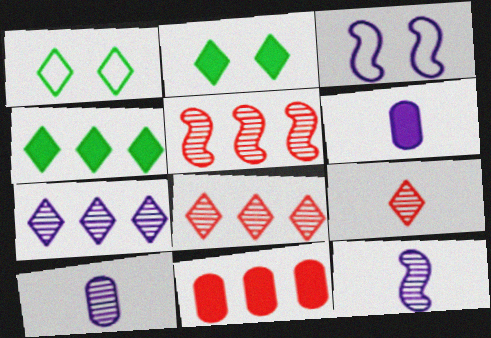[[1, 5, 6], 
[1, 11, 12], 
[3, 6, 7]]